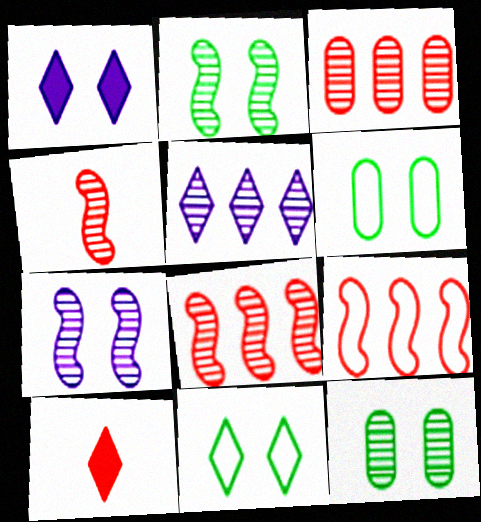[[4, 5, 12], 
[5, 10, 11]]